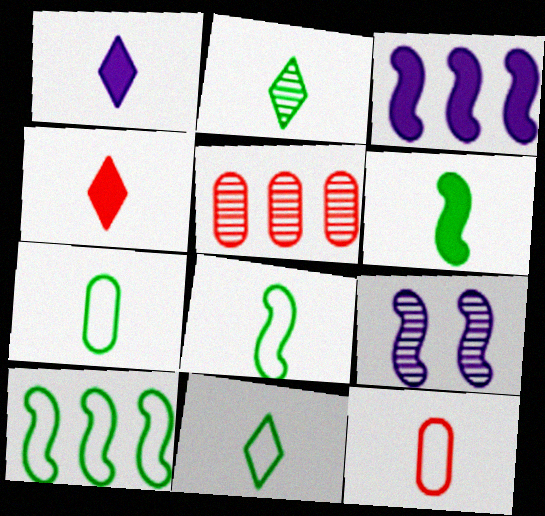[[2, 5, 9], 
[2, 6, 7], 
[7, 8, 11]]